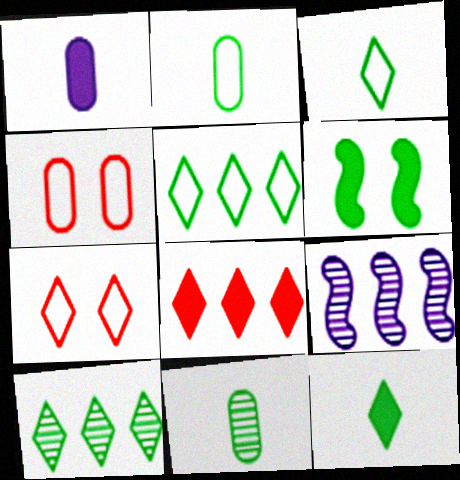[[1, 6, 8], 
[2, 6, 10], 
[4, 9, 12], 
[5, 6, 11]]